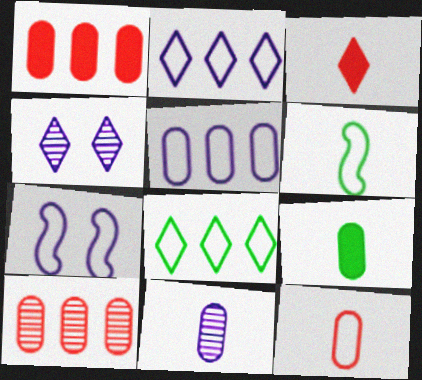[[1, 4, 6], 
[3, 4, 8], 
[3, 6, 11], 
[7, 8, 12], 
[9, 11, 12]]